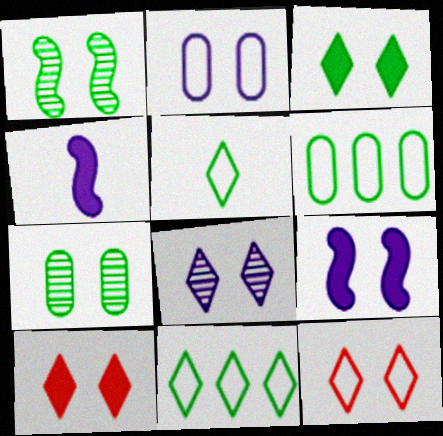[[1, 2, 10], 
[2, 8, 9], 
[3, 8, 12], 
[7, 9, 12]]